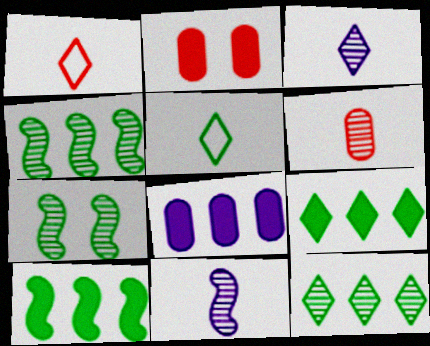[[1, 7, 8]]